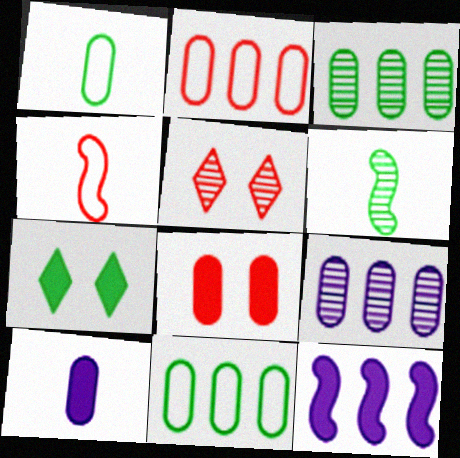[[1, 5, 12], 
[1, 8, 9], 
[4, 7, 9], 
[5, 6, 9], 
[6, 7, 11]]